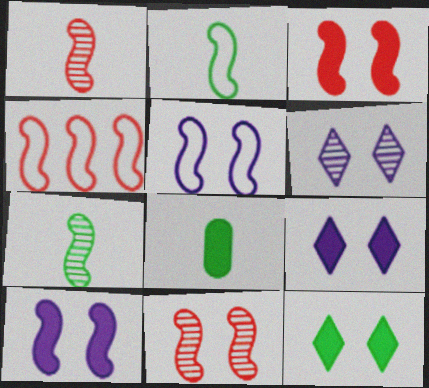[[1, 3, 4], 
[2, 4, 5], 
[4, 6, 8], 
[4, 7, 10]]